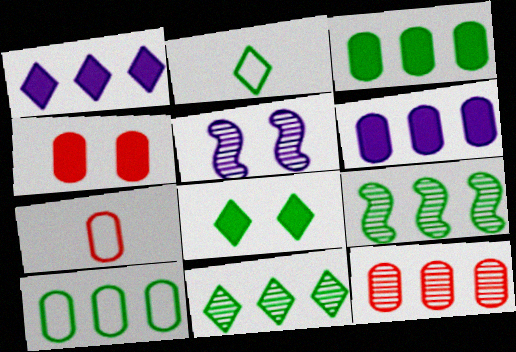[[2, 8, 11], 
[4, 7, 12], 
[6, 10, 12]]